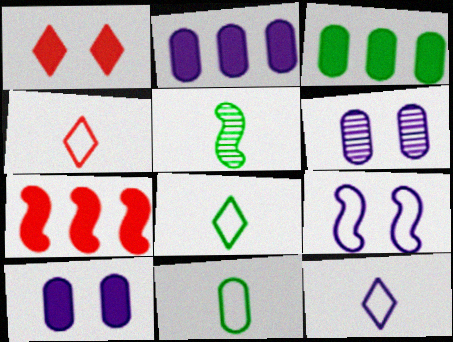[[4, 8, 12], 
[5, 7, 9], 
[6, 7, 8]]